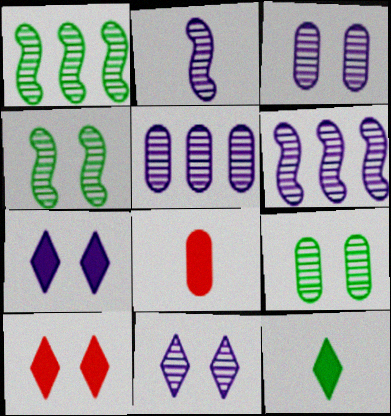[[2, 5, 11]]